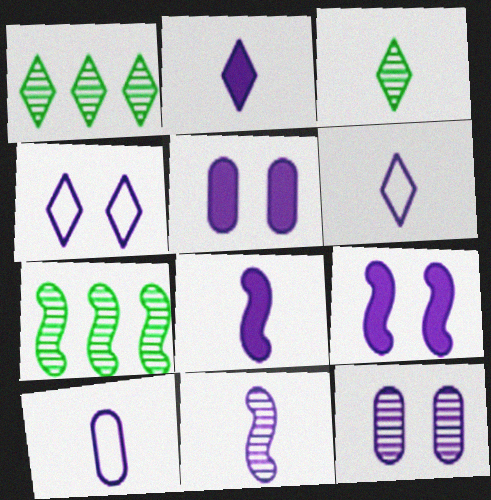[[2, 10, 11], 
[4, 9, 12]]